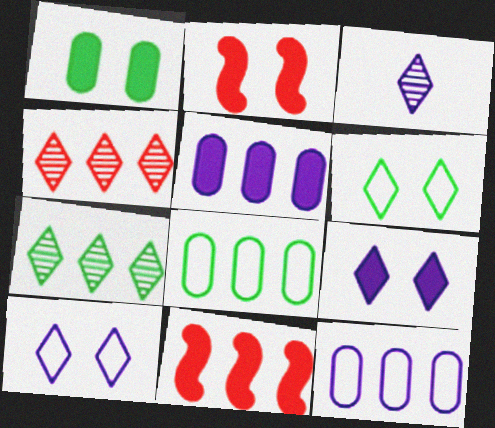[[1, 2, 9], 
[2, 3, 8], 
[7, 11, 12]]